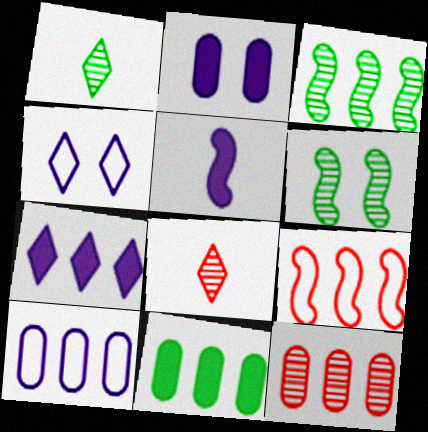[[1, 2, 9], 
[2, 5, 7], 
[5, 6, 9], 
[10, 11, 12]]